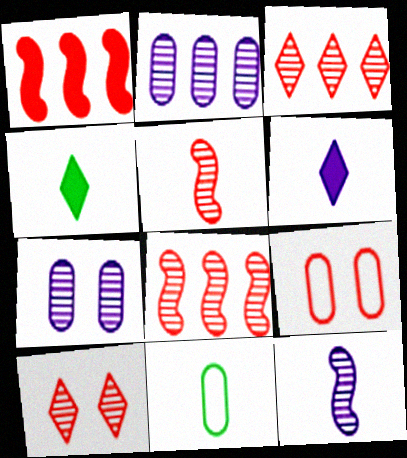[[5, 6, 11]]